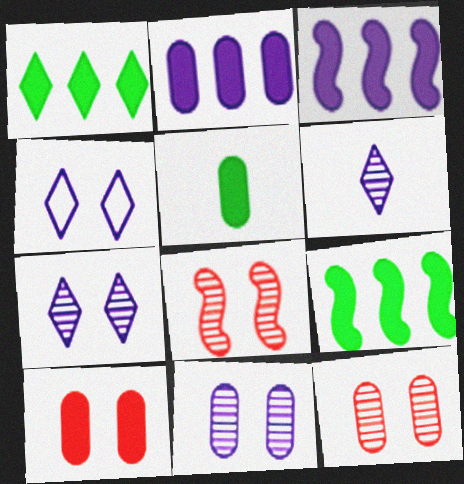[[2, 5, 10]]